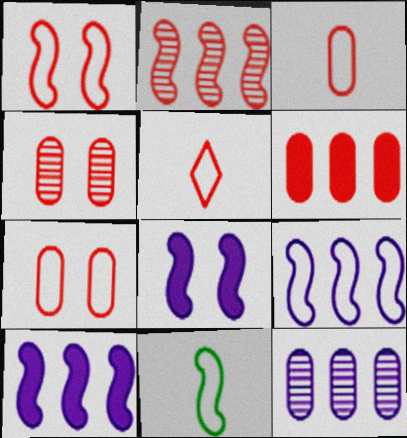[[1, 9, 11], 
[2, 8, 11], 
[3, 4, 6]]